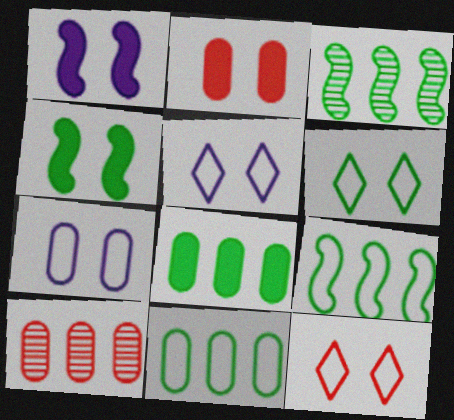[[5, 6, 12]]